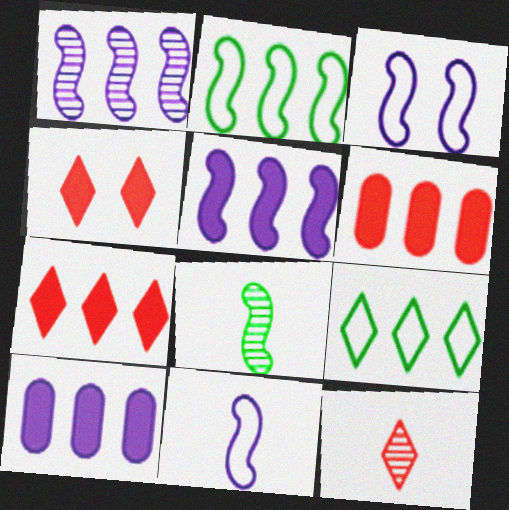[[1, 6, 9]]